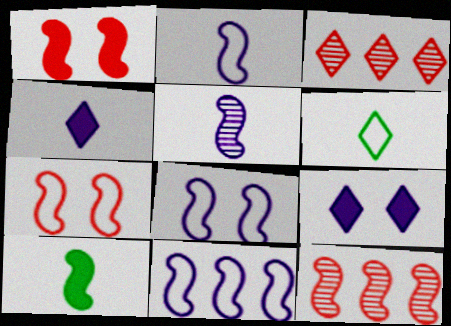[[2, 8, 11], 
[3, 6, 9], 
[8, 10, 12]]